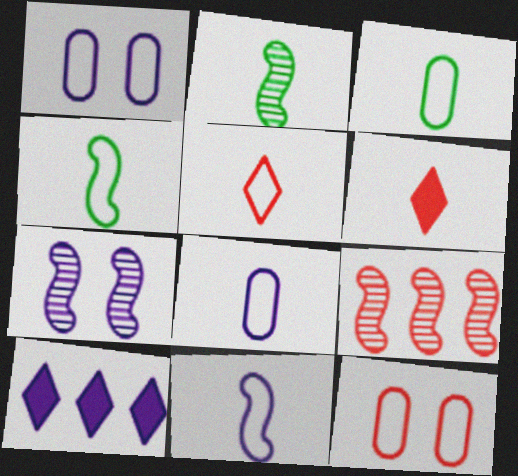[[2, 6, 8], 
[2, 7, 9], 
[2, 10, 12], 
[3, 5, 11], 
[4, 5, 8], 
[6, 9, 12], 
[7, 8, 10]]